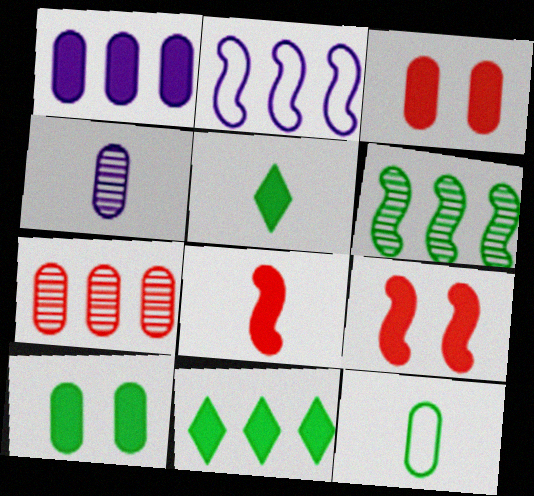[[1, 5, 9], 
[2, 7, 11]]